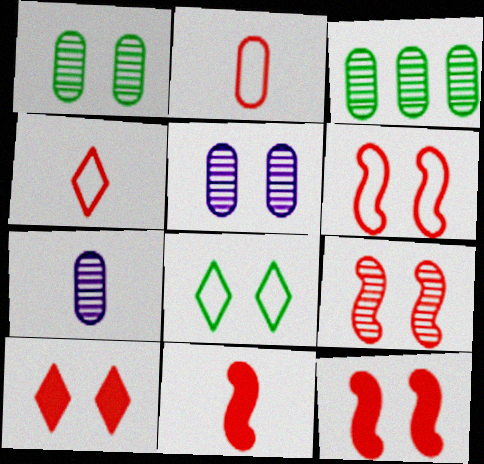[[5, 8, 12], 
[6, 9, 12]]